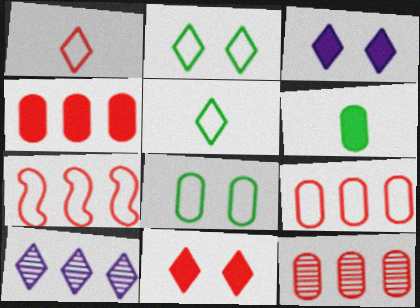[[4, 9, 12], 
[5, 10, 11]]